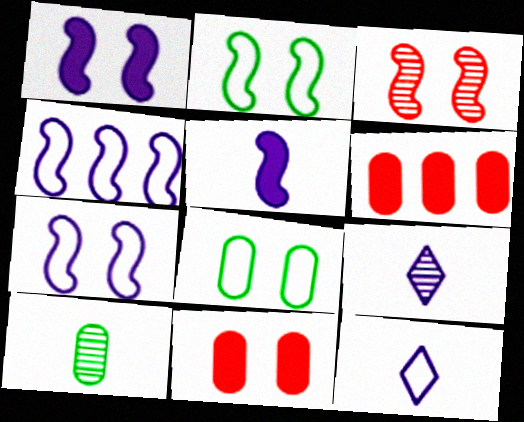[[1, 2, 3], 
[2, 6, 9]]